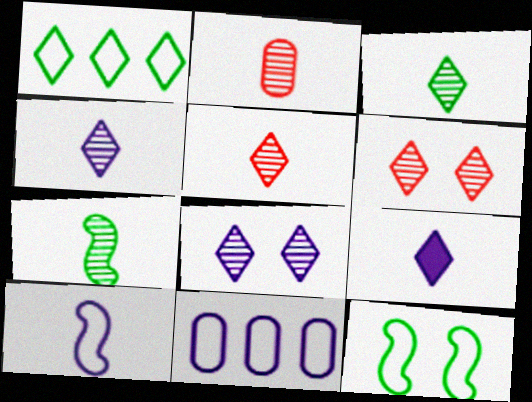[[1, 6, 9], 
[2, 4, 7], 
[3, 4, 5]]